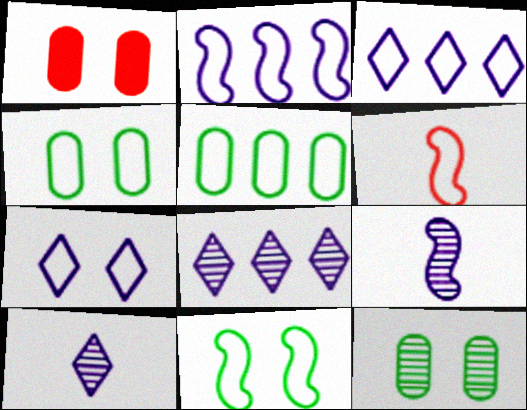[[2, 6, 11], 
[3, 4, 6], 
[5, 6, 7]]